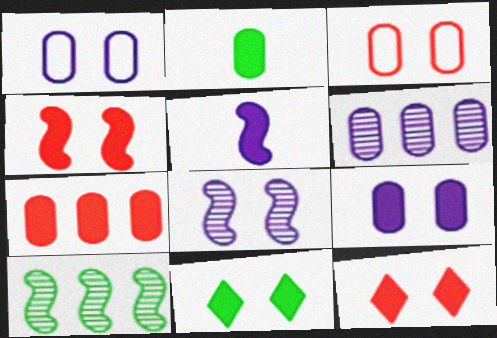[[2, 3, 6], 
[2, 7, 9], 
[3, 8, 11], 
[4, 9, 11], 
[5, 7, 11]]